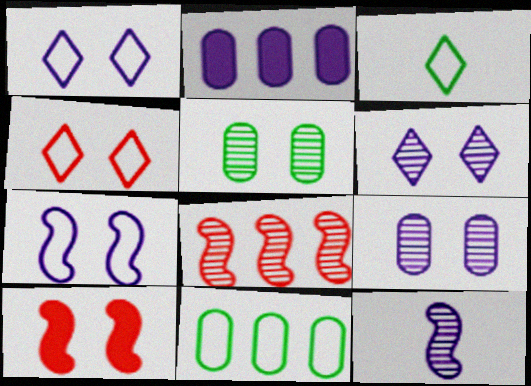[[1, 2, 12], 
[1, 5, 10]]